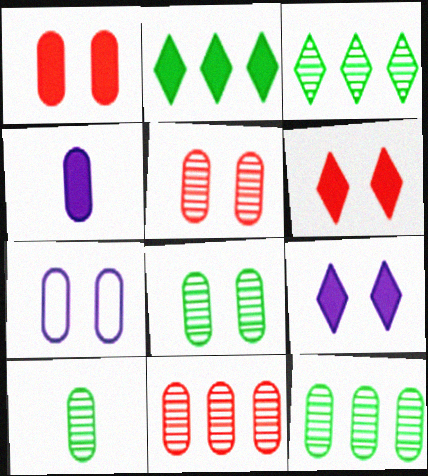[[1, 7, 8], 
[8, 10, 12]]